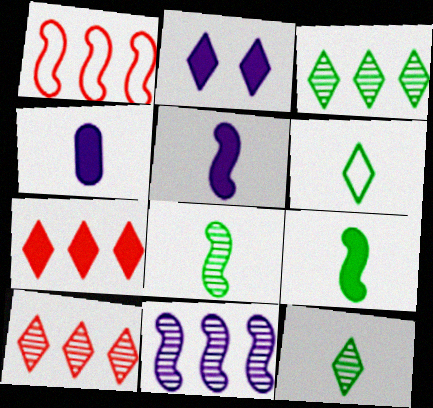[[2, 6, 10]]